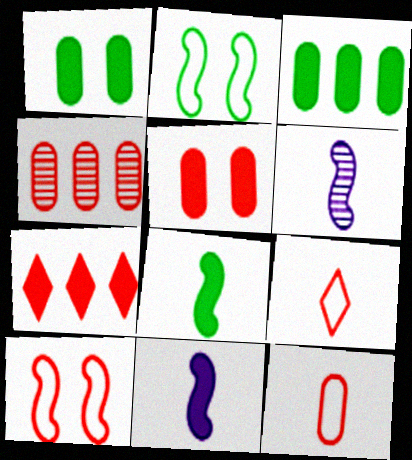[[1, 7, 11], 
[4, 5, 12]]